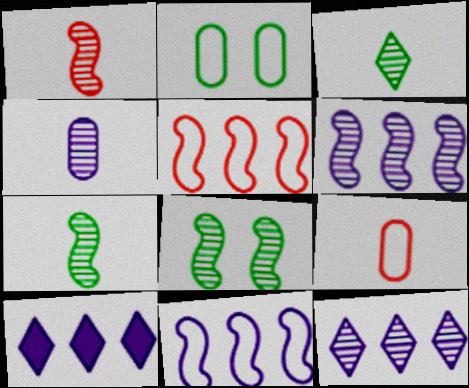[[1, 2, 10], 
[1, 3, 4], 
[1, 6, 8], 
[8, 9, 10]]